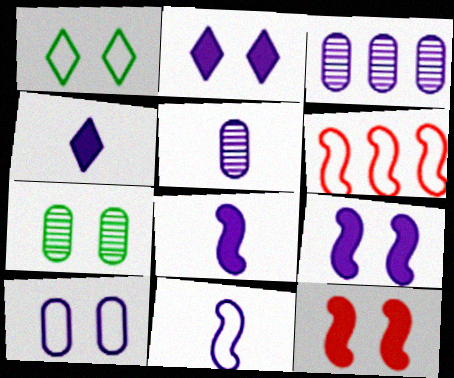[[2, 3, 11], 
[4, 5, 11], 
[4, 6, 7]]